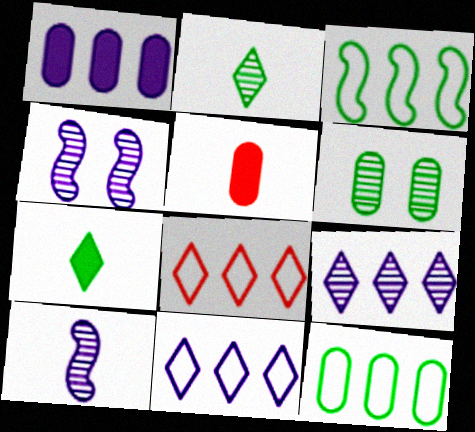[[3, 6, 7]]